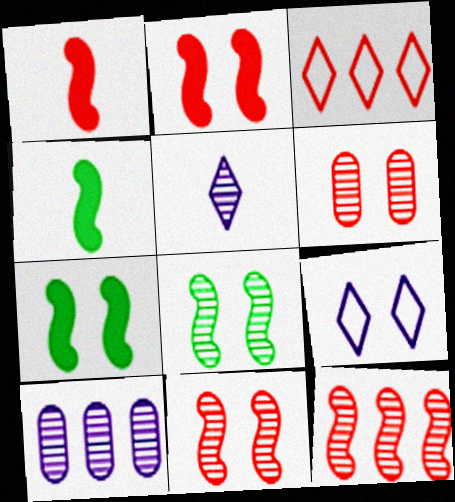[[1, 3, 6], 
[6, 7, 9]]